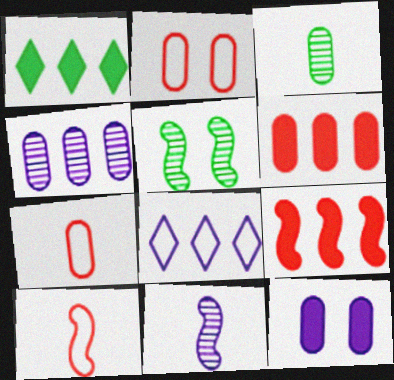[[1, 2, 11], 
[8, 11, 12]]